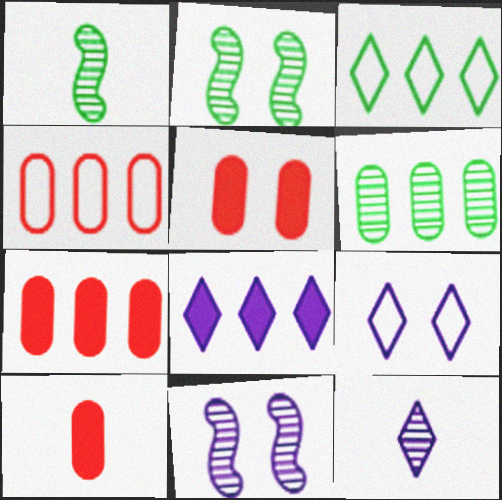[[1, 7, 9], 
[2, 5, 9], 
[3, 10, 11], 
[5, 7, 10], 
[8, 9, 12]]